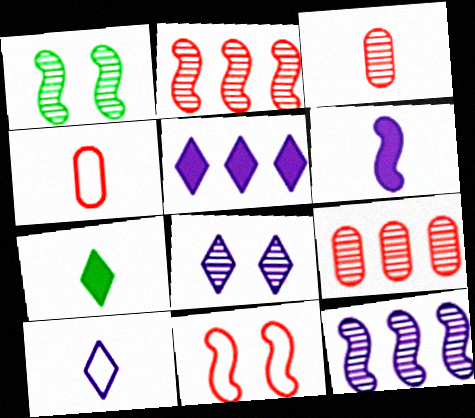[[1, 4, 5], 
[5, 8, 10]]